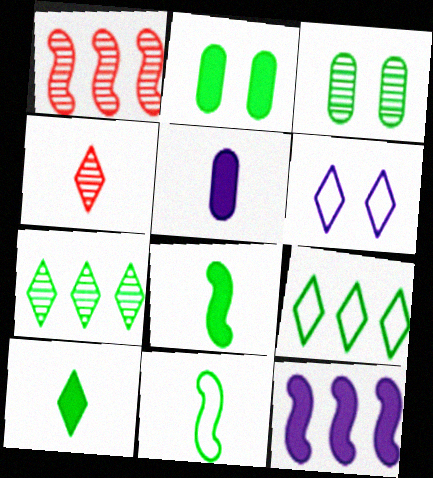[[2, 7, 11], 
[3, 8, 9], 
[4, 5, 11]]